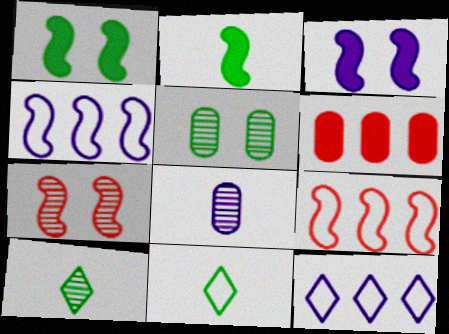[[2, 4, 7], 
[3, 8, 12]]